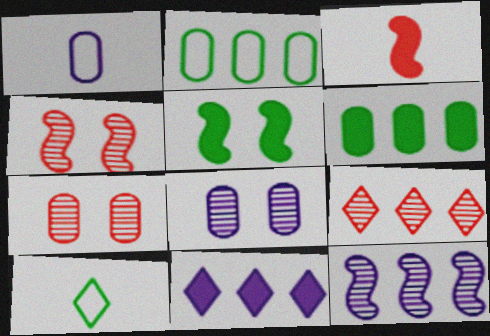[[1, 5, 9], 
[1, 6, 7]]